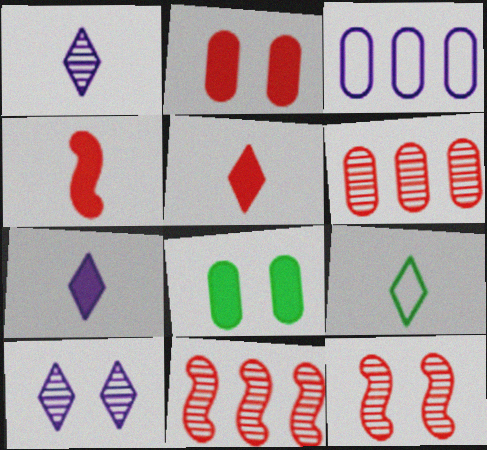[[1, 5, 9]]